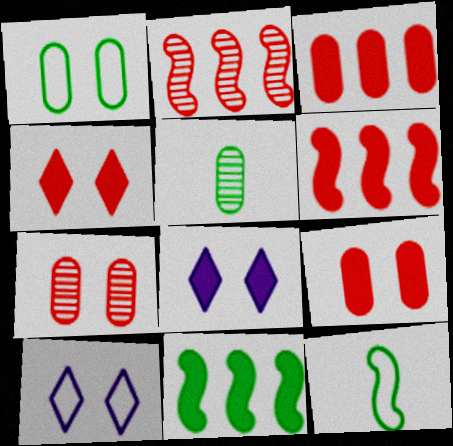[[5, 6, 10]]